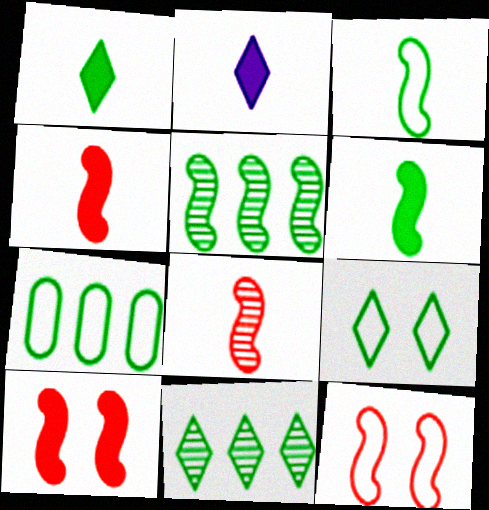[[1, 9, 11], 
[3, 7, 9]]